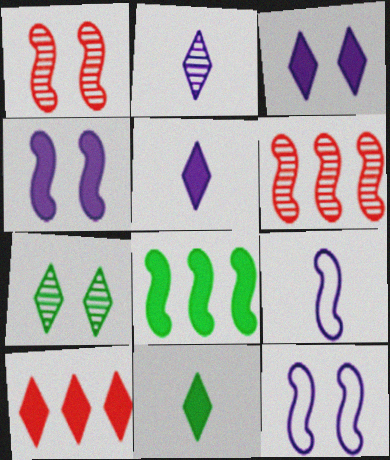[[1, 8, 9], 
[3, 10, 11]]